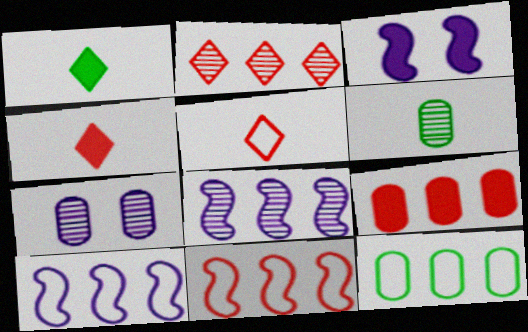[[1, 3, 9], 
[1, 7, 11], 
[2, 9, 11]]